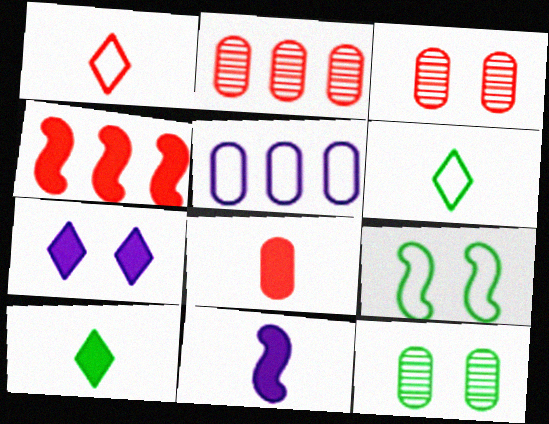[[1, 3, 4], 
[1, 5, 9], 
[3, 7, 9], 
[5, 8, 12], 
[8, 10, 11]]